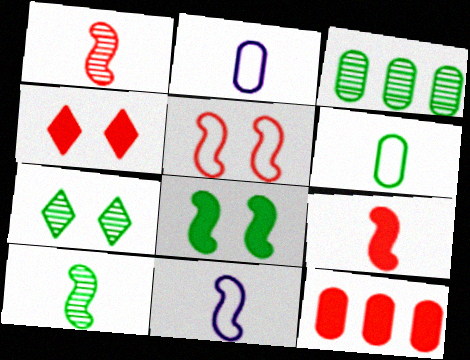[[3, 4, 11], 
[3, 7, 10], 
[4, 9, 12], 
[7, 11, 12], 
[9, 10, 11]]